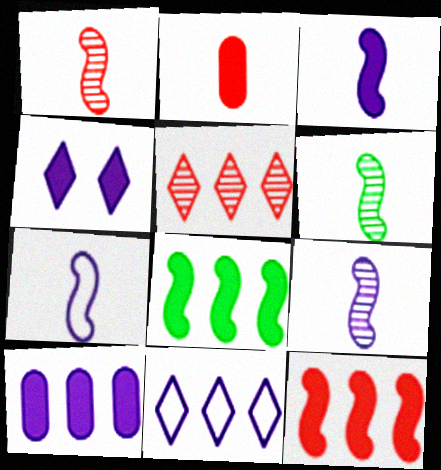[[1, 6, 9], 
[2, 4, 8], 
[3, 4, 10], 
[3, 7, 9]]